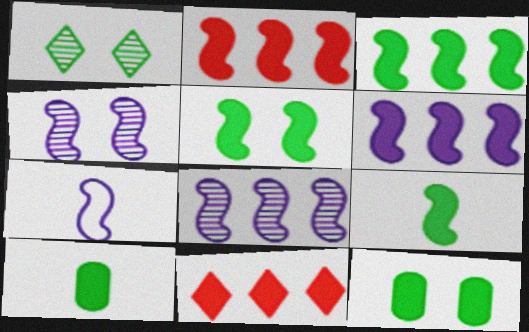[[2, 3, 6], 
[3, 5, 9], 
[4, 6, 7]]